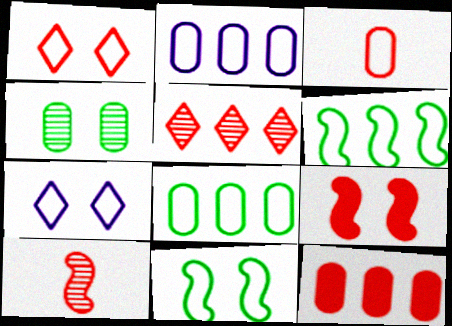[[1, 10, 12], 
[3, 5, 9], 
[3, 6, 7], 
[4, 7, 9]]